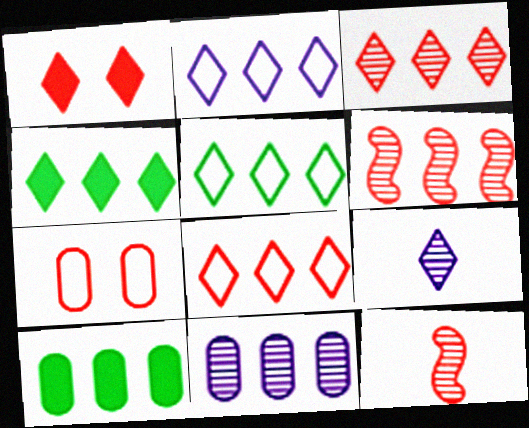[[1, 5, 9], 
[2, 3, 4], 
[2, 5, 8], 
[2, 6, 10]]